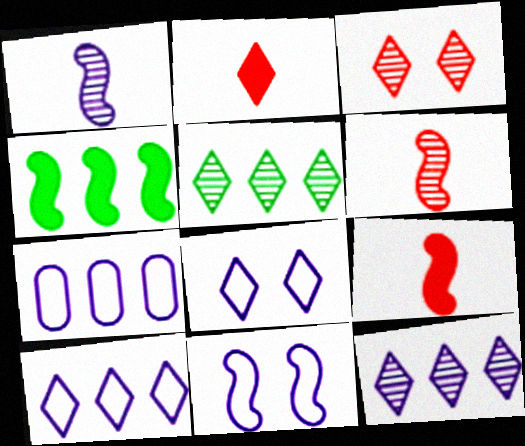[[2, 5, 8], 
[4, 6, 11]]